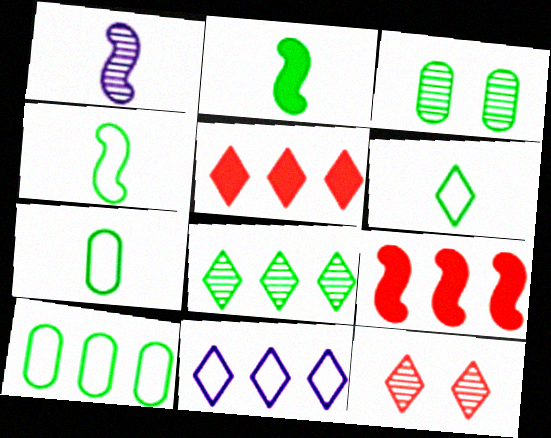[[4, 6, 7], 
[5, 8, 11]]